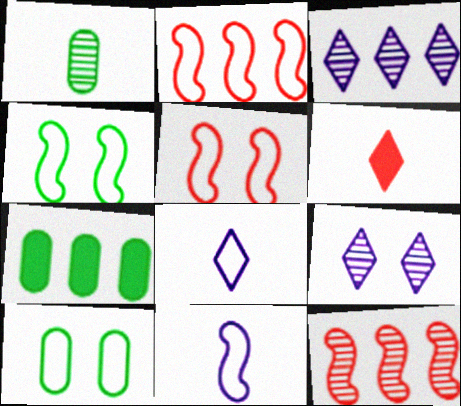[[1, 6, 11], 
[1, 7, 10], 
[1, 9, 12], 
[2, 3, 7], 
[2, 4, 11], 
[2, 8, 10]]